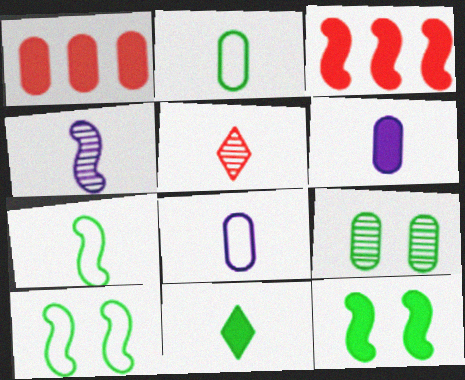[[1, 8, 9], 
[3, 4, 10], 
[5, 6, 7]]